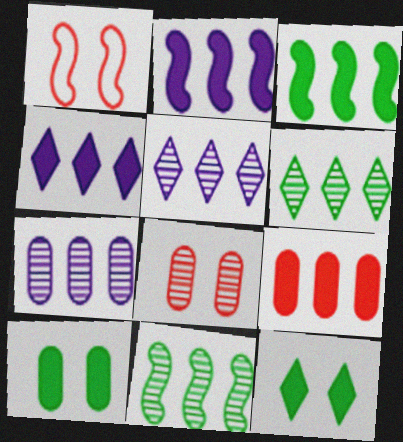[[3, 4, 9]]